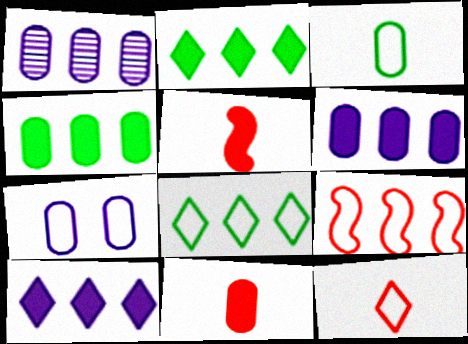[[1, 2, 9]]